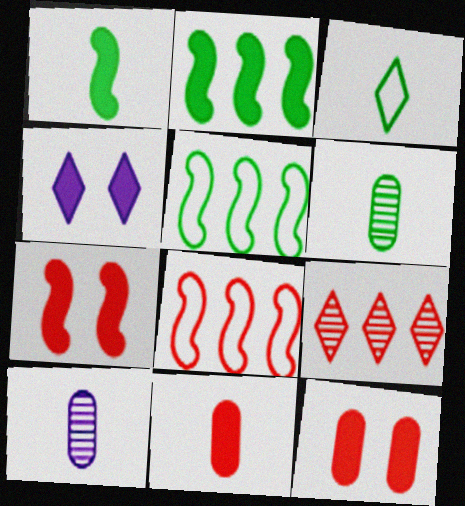[[1, 3, 6], 
[2, 4, 11], 
[3, 4, 9], 
[4, 6, 8]]